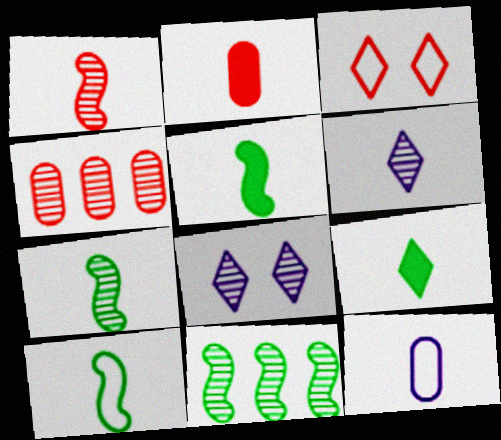[[1, 9, 12], 
[2, 6, 10], 
[4, 7, 8], 
[5, 7, 10]]